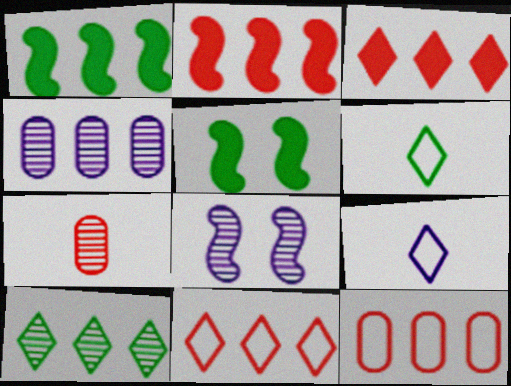[[1, 4, 11], 
[7, 8, 10]]